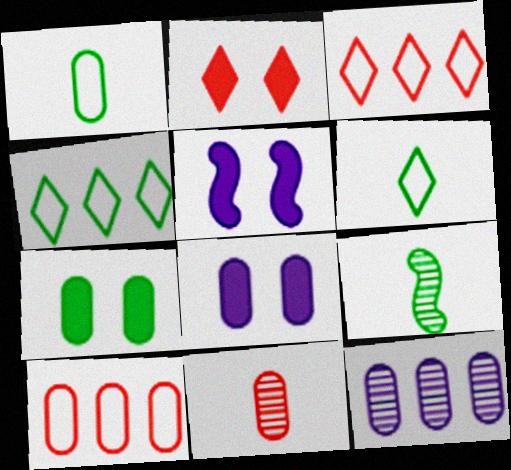[[2, 5, 7], 
[3, 8, 9], 
[4, 5, 11], 
[4, 7, 9]]